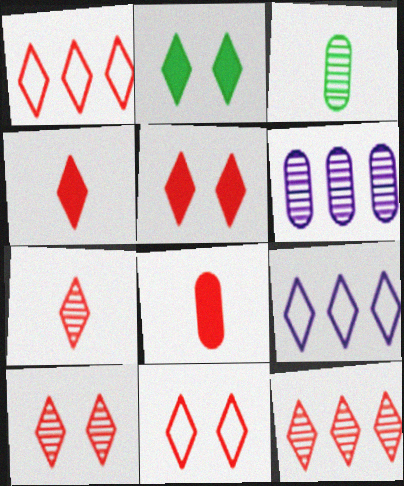[[1, 4, 10], 
[1, 5, 7], 
[2, 7, 9], 
[4, 11, 12], 
[5, 10, 11], 
[7, 10, 12]]